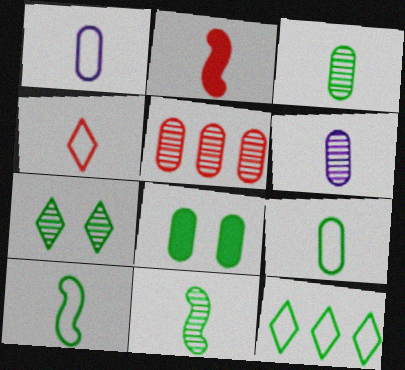[[1, 4, 10], 
[1, 5, 8], 
[8, 11, 12]]